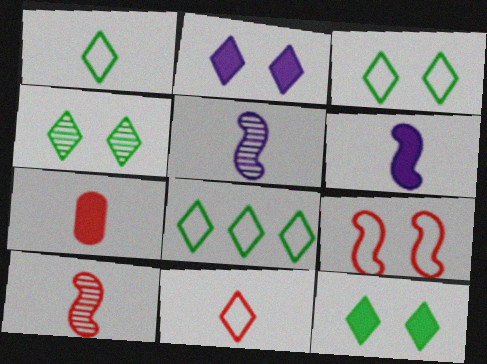[[1, 3, 8], 
[1, 5, 7], 
[3, 4, 12], 
[7, 10, 11]]